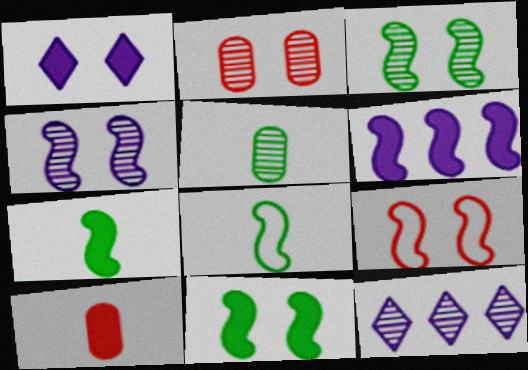[[4, 9, 11]]